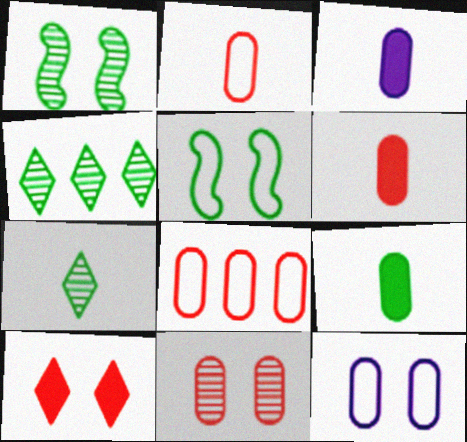[[1, 10, 12], 
[3, 6, 9], 
[4, 5, 9], 
[6, 8, 11]]